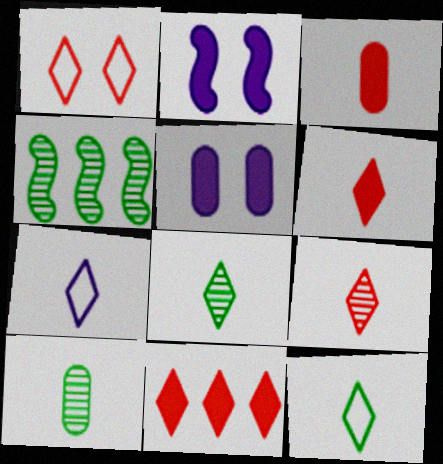[[1, 9, 11], 
[6, 7, 8]]